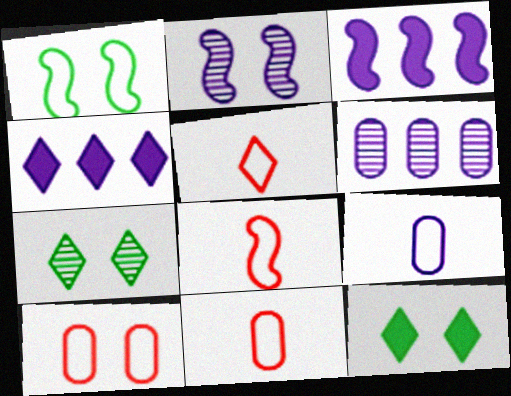[[2, 4, 9], 
[2, 10, 12], 
[3, 7, 11], 
[4, 5, 7], 
[5, 8, 11], 
[6, 8, 12]]